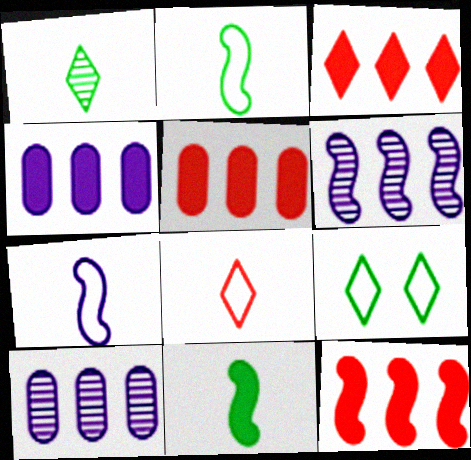[[3, 5, 12]]